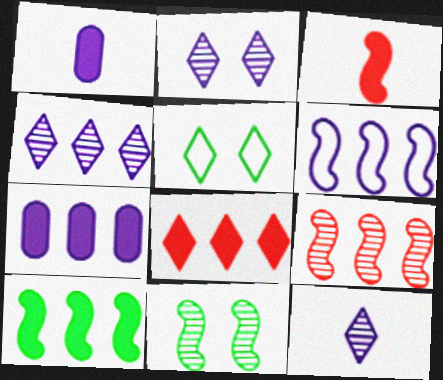[[1, 2, 6], 
[1, 5, 9], 
[2, 4, 12], 
[3, 6, 11], 
[4, 6, 7], 
[5, 8, 12], 
[6, 9, 10], 
[7, 8, 10]]